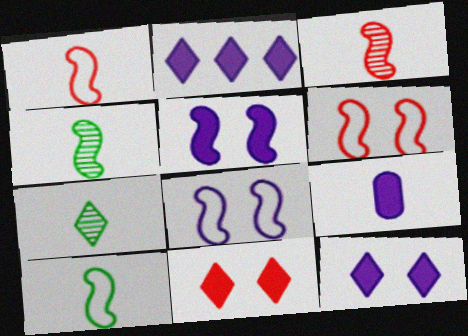[[1, 7, 9], 
[2, 5, 9]]